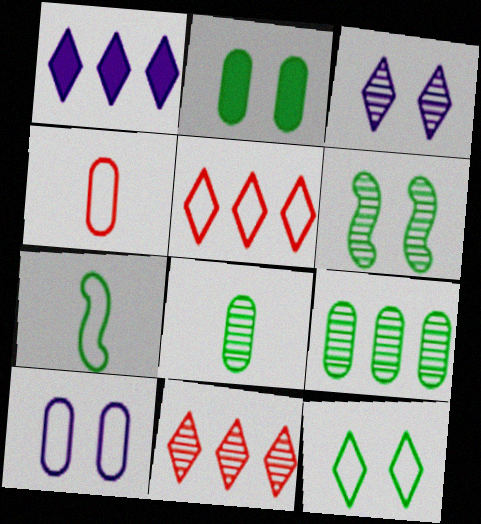[[1, 4, 6], 
[2, 6, 12], 
[5, 7, 10]]